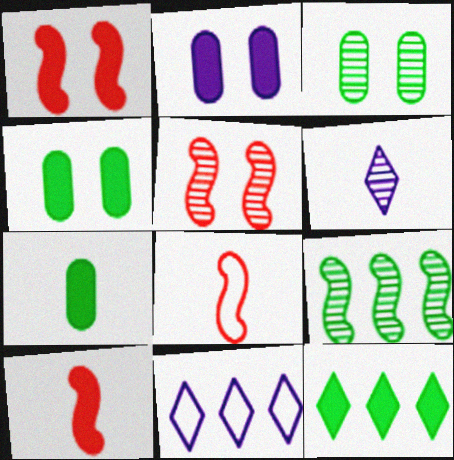[[2, 10, 12], 
[3, 10, 11], 
[5, 7, 11], 
[6, 7, 8]]